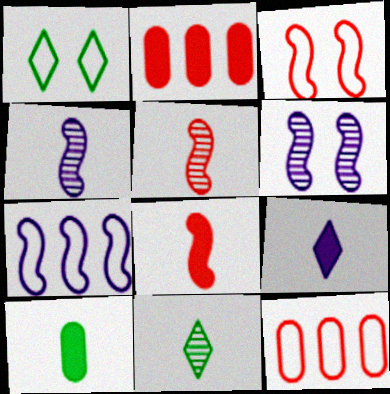[[1, 2, 4], 
[8, 9, 10]]